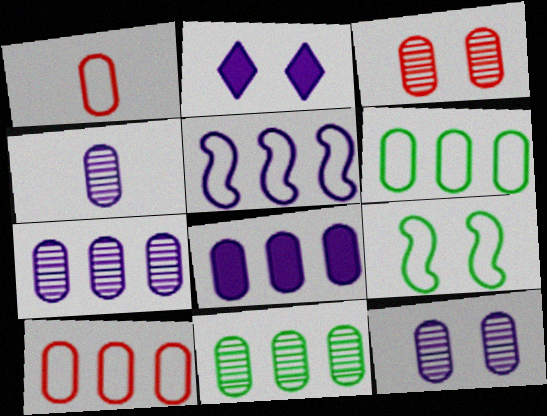[[2, 3, 9], 
[2, 4, 5], 
[3, 4, 11], 
[4, 7, 12], 
[8, 10, 11]]